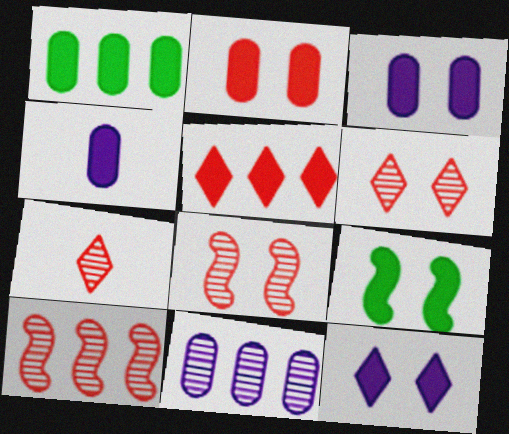[[1, 2, 4], 
[2, 9, 12], 
[4, 5, 9]]